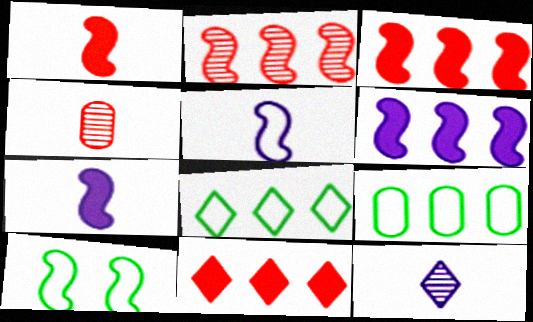[[2, 7, 10]]